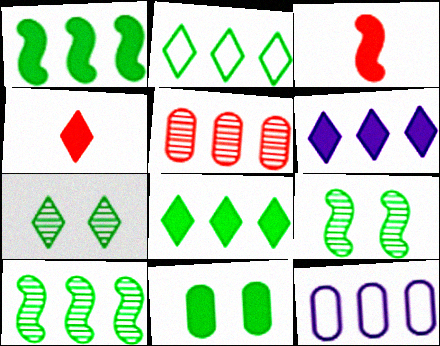[[3, 6, 11], 
[3, 7, 12], 
[4, 9, 12]]